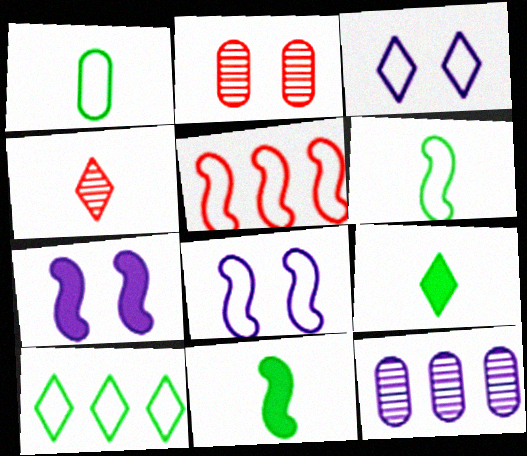[[1, 3, 5], 
[5, 6, 8]]